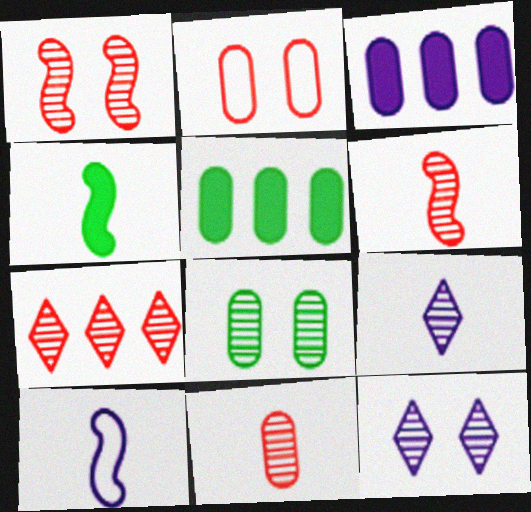[[1, 7, 11], 
[1, 8, 12], 
[3, 10, 12], 
[4, 6, 10]]